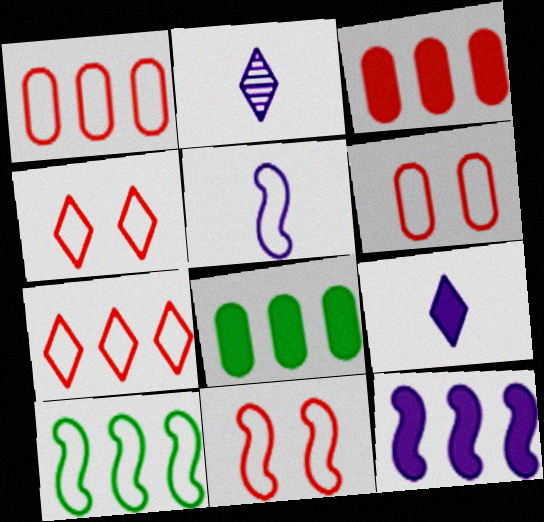[[2, 8, 11], 
[4, 6, 11], 
[5, 10, 11]]